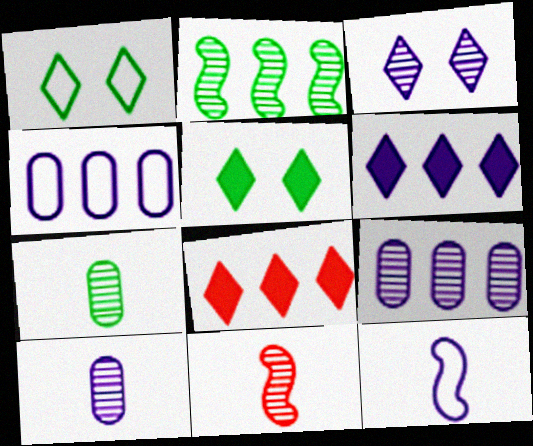[[2, 4, 8], 
[4, 5, 11]]